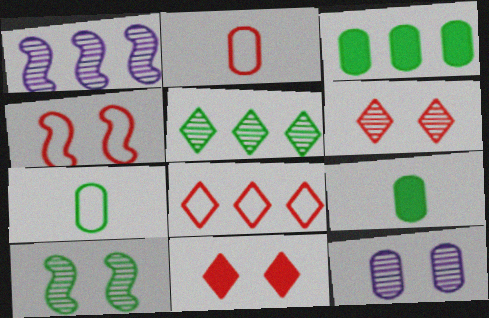[[1, 3, 8], 
[1, 7, 11], 
[2, 3, 12], 
[2, 4, 8], 
[6, 10, 12]]